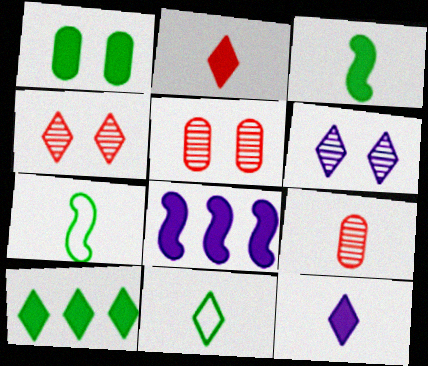[[1, 2, 8], 
[1, 3, 10], 
[5, 8, 11], 
[7, 9, 12]]